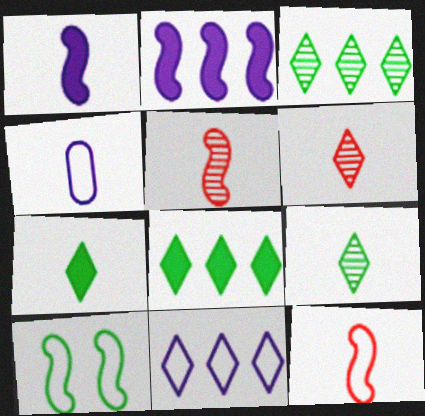[[2, 5, 10], 
[4, 5, 7]]